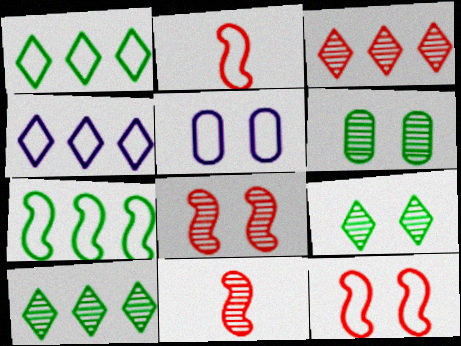[[1, 2, 5]]